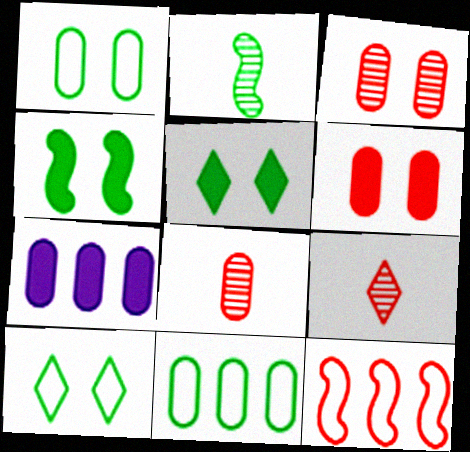[[1, 7, 8], 
[2, 5, 11], 
[6, 9, 12]]